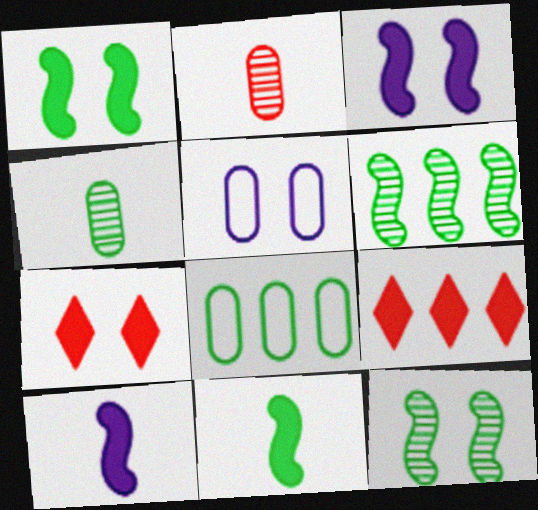[[5, 7, 12]]